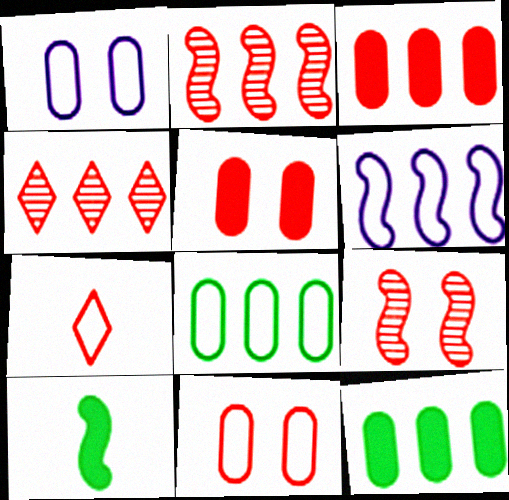[[1, 4, 10], 
[2, 5, 7], 
[3, 7, 9], 
[4, 6, 12], 
[6, 9, 10]]